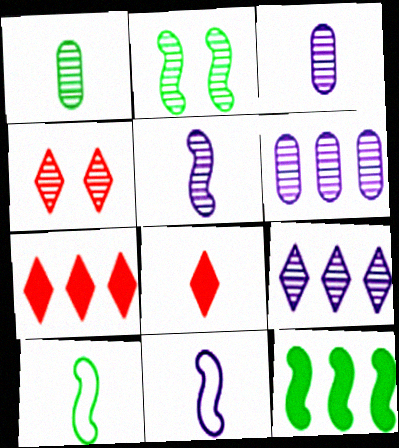[[1, 8, 11], 
[2, 10, 12], 
[3, 8, 10]]